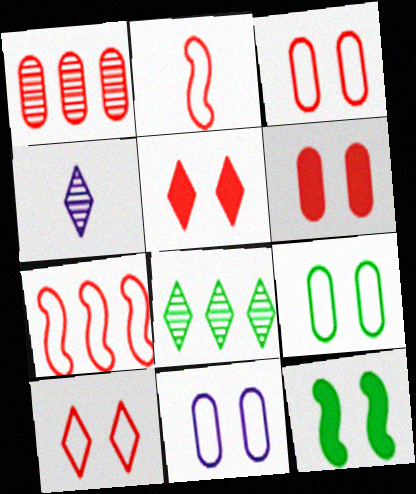[[1, 2, 5], 
[3, 9, 11]]